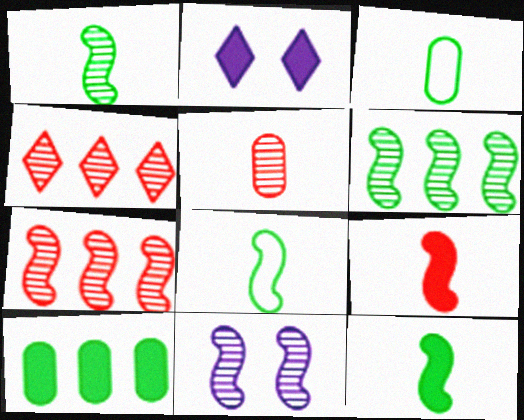[[1, 7, 11], 
[1, 8, 12], 
[2, 3, 7], 
[2, 9, 10]]